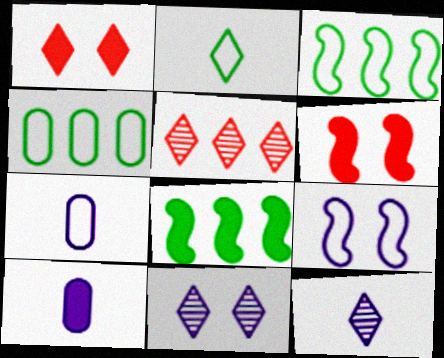[[1, 8, 10], 
[4, 6, 12]]